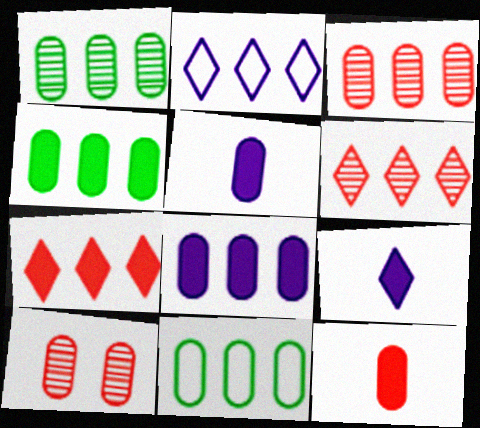[[1, 4, 11], 
[3, 8, 11], 
[5, 10, 11]]